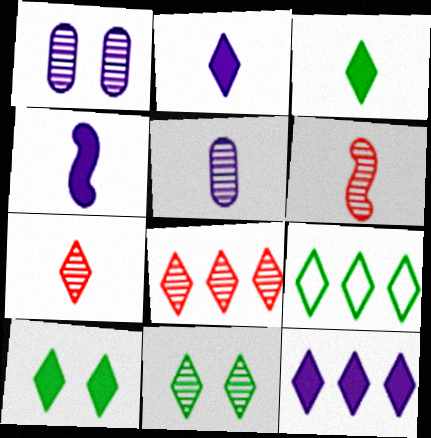[[3, 9, 11], 
[8, 9, 12]]